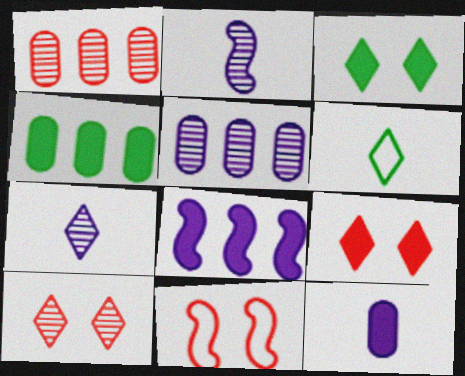[[4, 7, 11]]